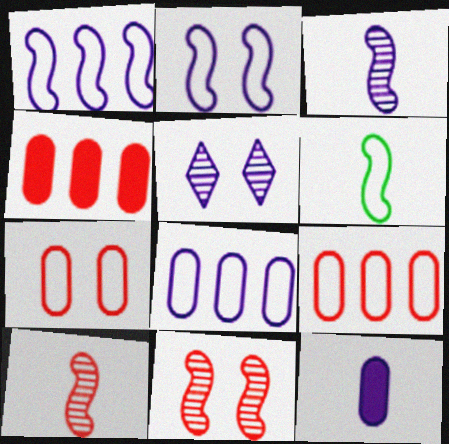[[1, 5, 12], 
[4, 5, 6]]